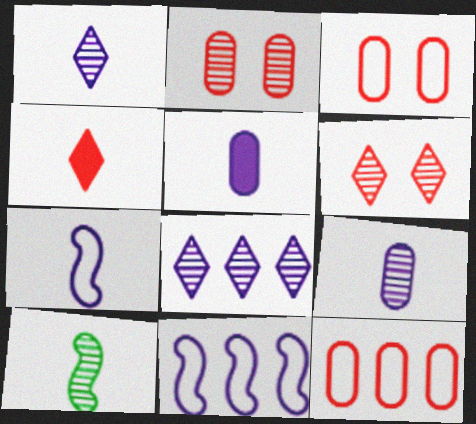[[1, 5, 7], 
[2, 8, 10]]